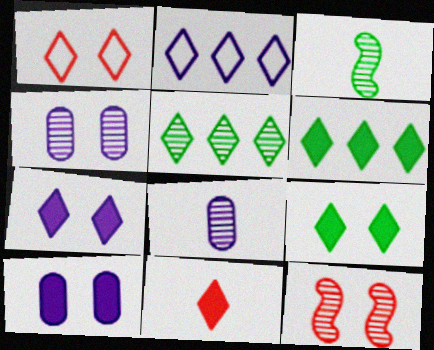[[5, 8, 12], 
[6, 7, 11]]